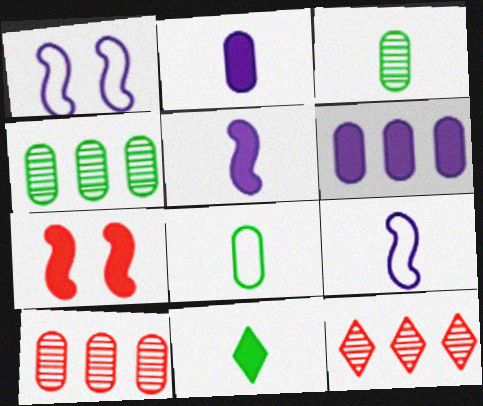[[1, 10, 11], 
[6, 7, 11]]